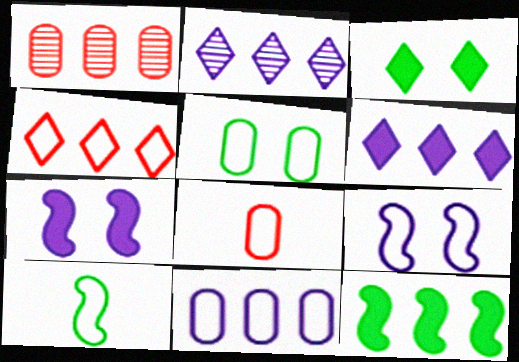[[5, 8, 11]]